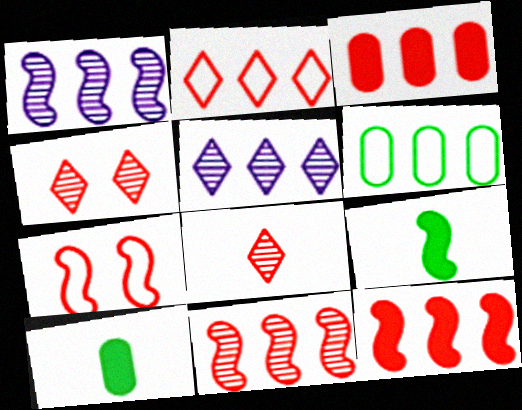[[1, 7, 9], 
[2, 3, 11], 
[3, 7, 8], 
[5, 6, 12], 
[5, 7, 10]]